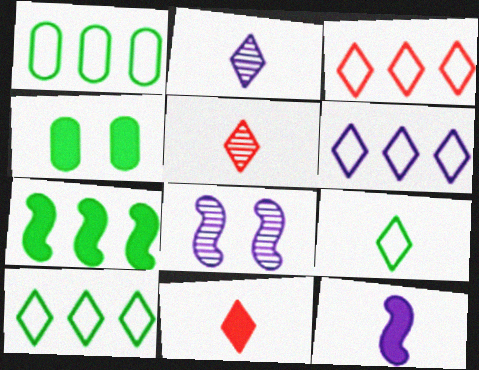[[1, 8, 11], 
[2, 9, 11], 
[3, 6, 10]]